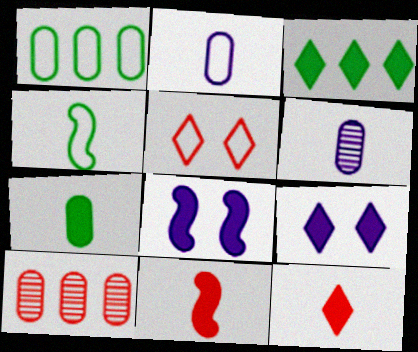[[3, 9, 12], 
[4, 6, 12], 
[4, 9, 10], 
[5, 10, 11]]